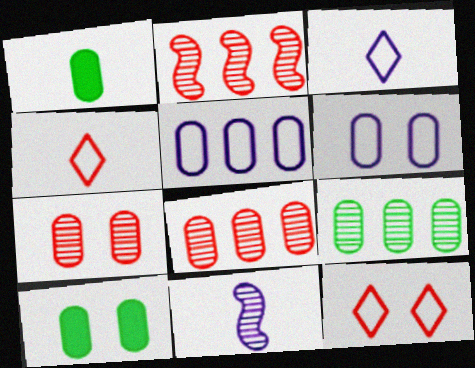[[1, 4, 11], 
[1, 5, 7], 
[1, 6, 8], 
[2, 3, 10], 
[6, 7, 10]]